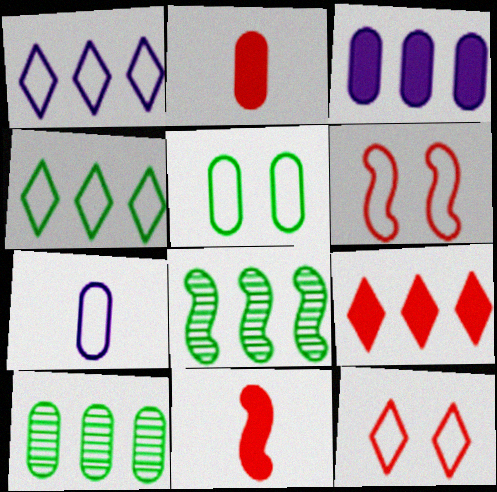[[4, 6, 7]]